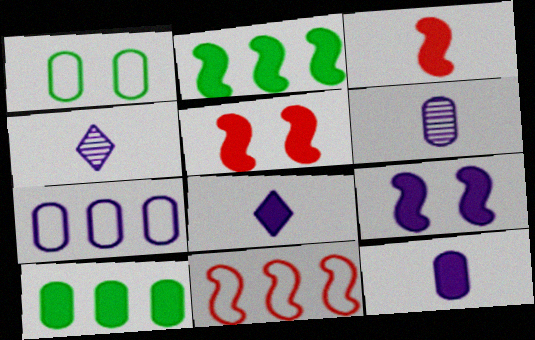[[2, 3, 9], 
[4, 7, 9], 
[5, 8, 10]]